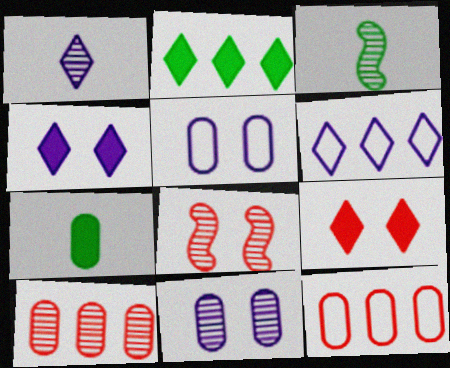[[1, 4, 6], 
[3, 4, 12], 
[5, 7, 10], 
[6, 7, 8], 
[7, 11, 12]]